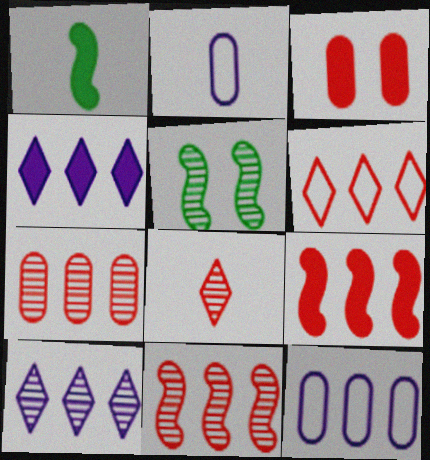[[1, 2, 8], 
[1, 3, 4], 
[6, 7, 9]]